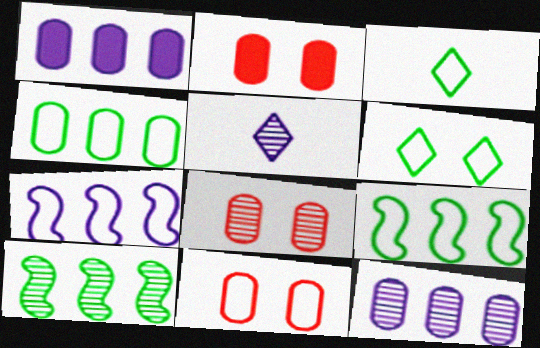[[2, 5, 9], 
[2, 8, 11], 
[3, 7, 11], 
[5, 8, 10]]